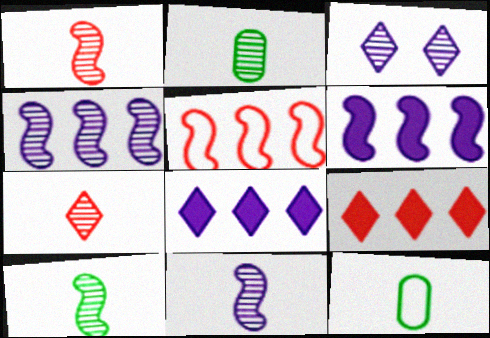[[1, 10, 11], 
[2, 7, 11]]